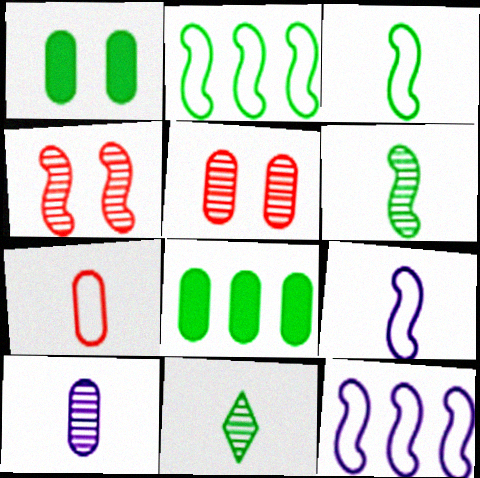[[1, 2, 11]]